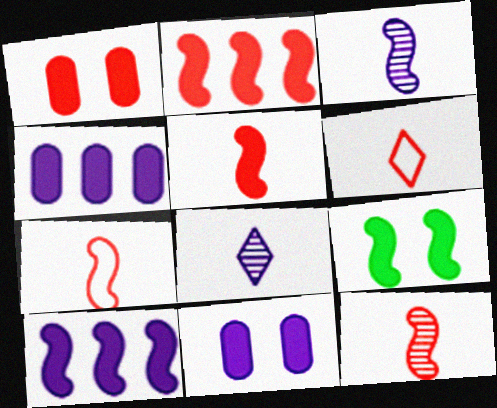[[5, 7, 12], 
[5, 9, 10]]